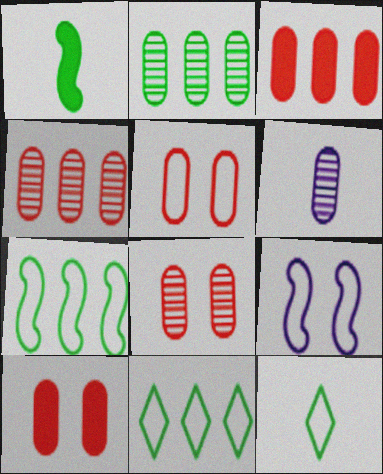[[2, 6, 8], 
[5, 8, 10]]